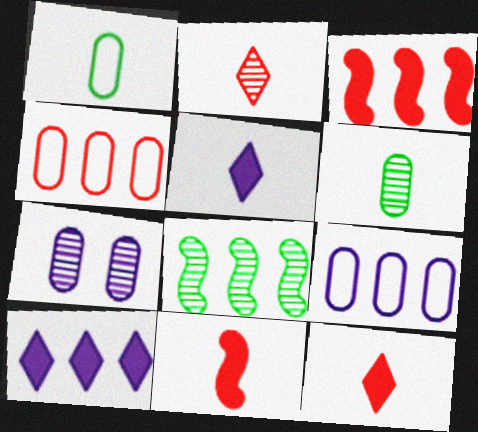[[2, 7, 8], 
[4, 8, 10]]